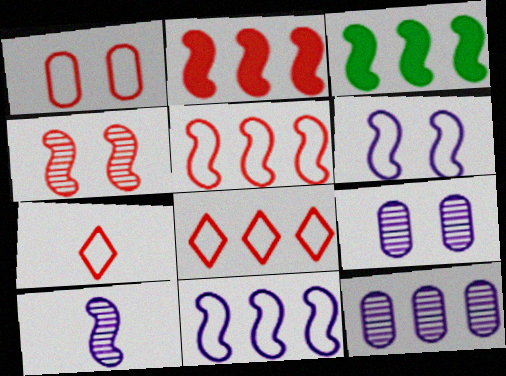[[1, 5, 7], 
[3, 7, 9], 
[3, 8, 12]]